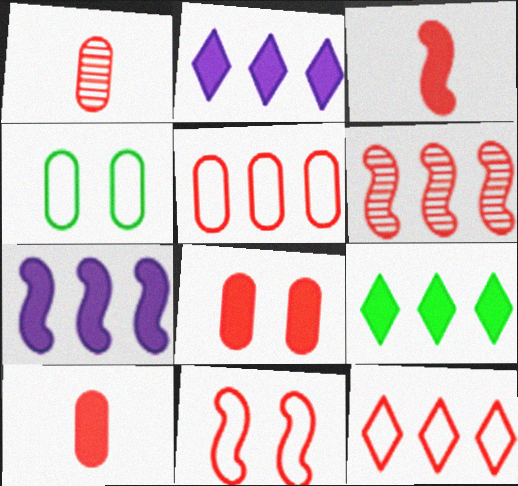[[1, 5, 8], 
[3, 6, 11]]